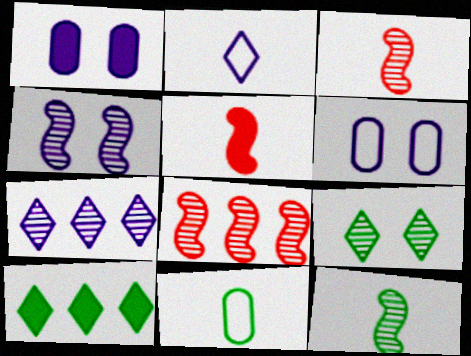[[1, 5, 10], 
[3, 6, 10], 
[4, 8, 12]]